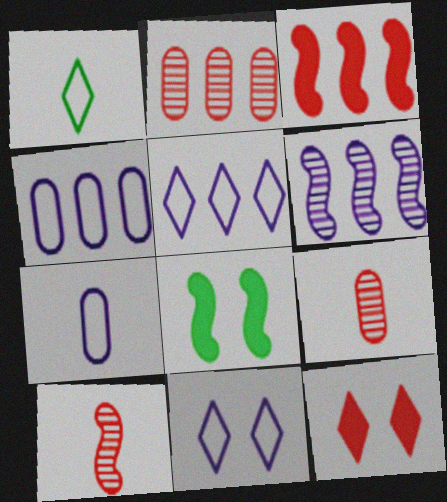[[5, 8, 9]]